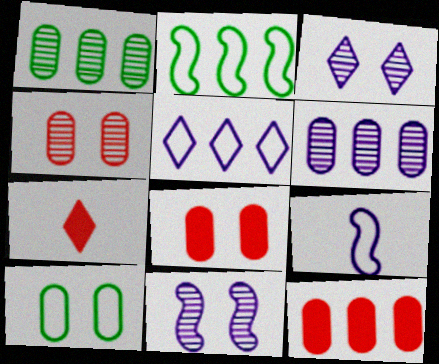[]